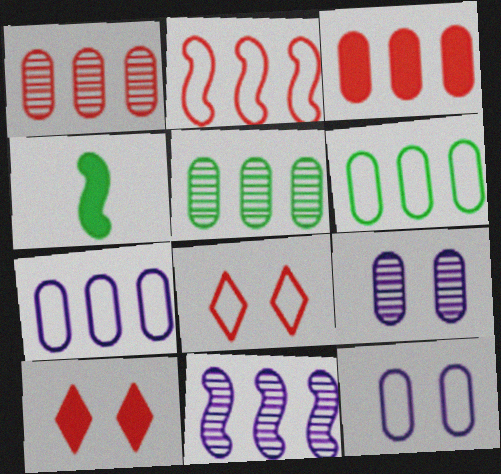[[3, 5, 7]]